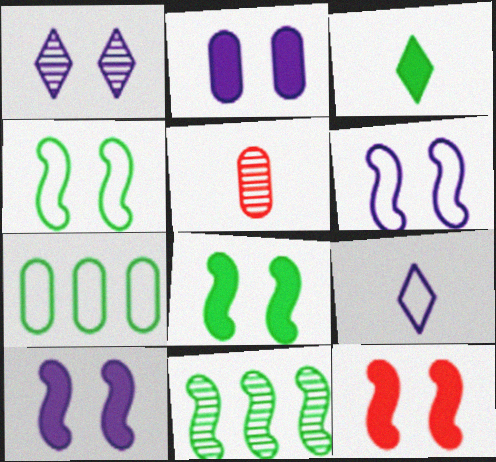[[1, 2, 6], 
[1, 5, 11], 
[2, 5, 7], 
[8, 10, 12]]